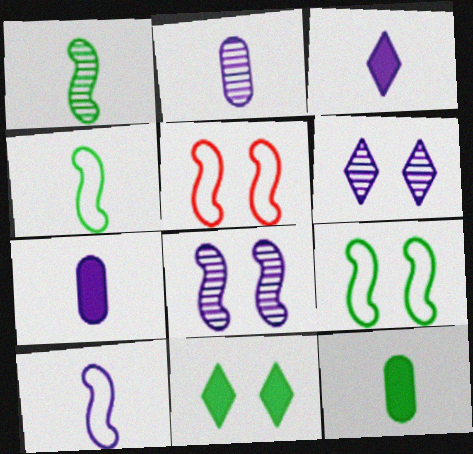[[2, 3, 10]]